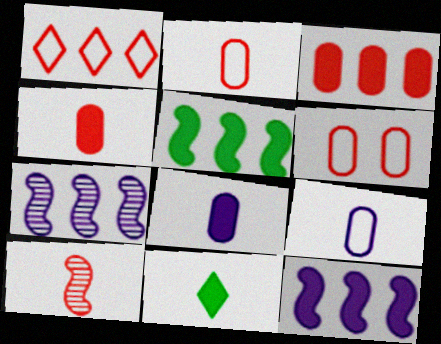[[6, 7, 11], 
[9, 10, 11]]